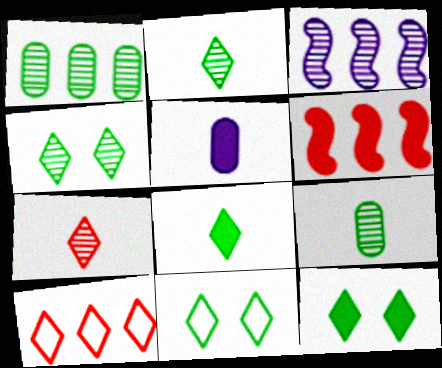[[4, 11, 12], 
[5, 6, 12]]